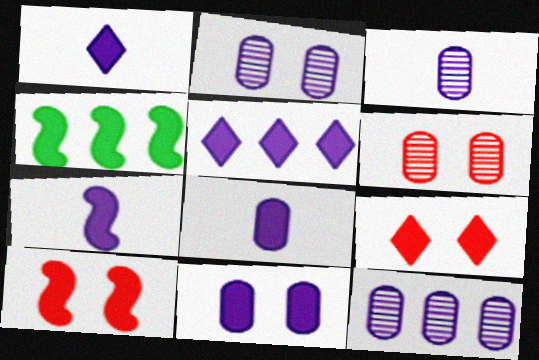[[1, 7, 8], 
[2, 3, 12], 
[4, 7, 10], 
[4, 8, 9], 
[5, 7, 11]]